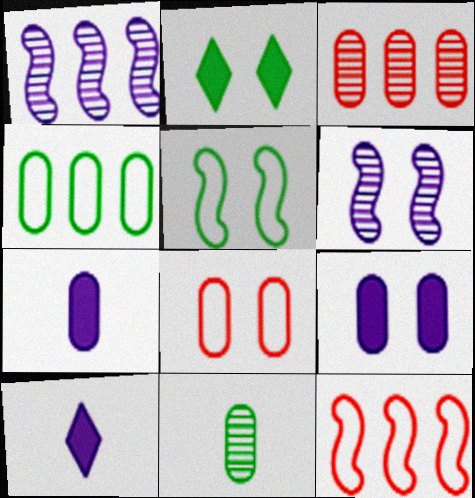[[2, 6, 8], 
[3, 5, 10]]